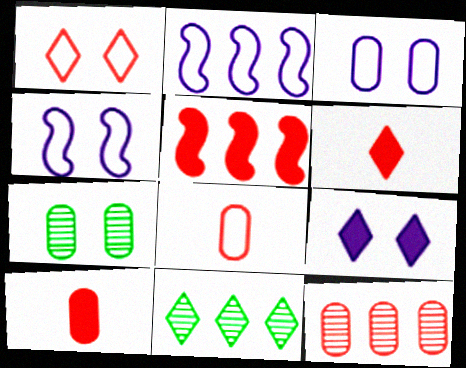[[2, 6, 7], 
[4, 10, 11]]